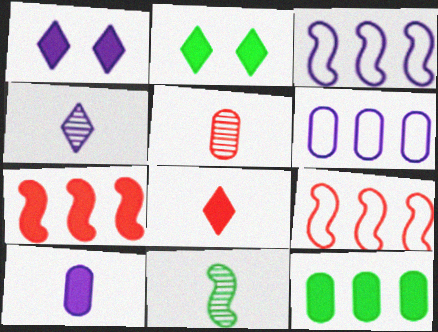[[2, 3, 5], 
[2, 7, 10], 
[4, 5, 11]]